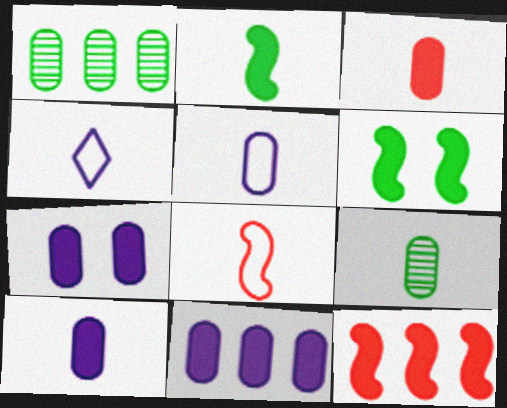[[3, 5, 9], 
[7, 10, 11]]